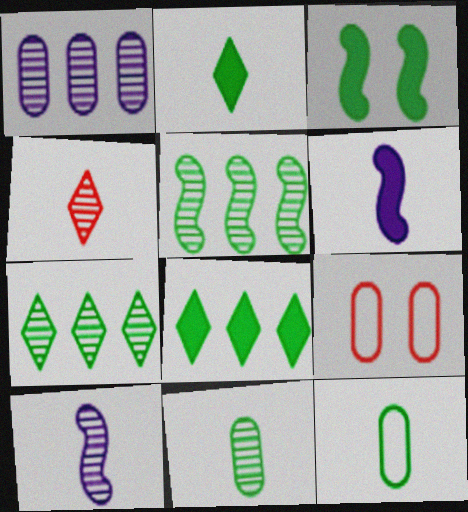[[3, 7, 12], 
[4, 6, 12], 
[4, 10, 11], 
[6, 7, 9], 
[8, 9, 10]]